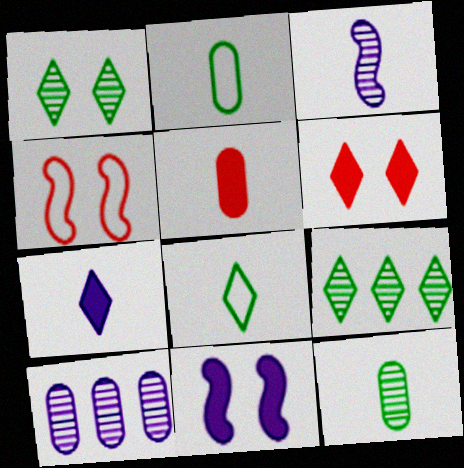[[3, 5, 8]]